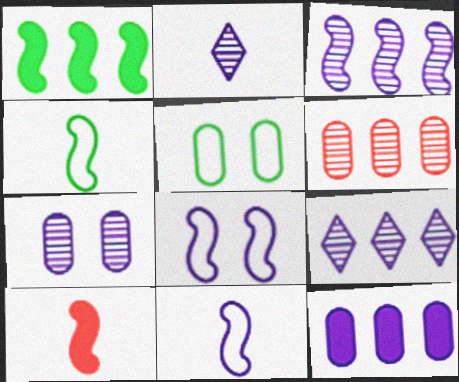[[2, 3, 7], 
[2, 8, 12], 
[5, 9, 10]]